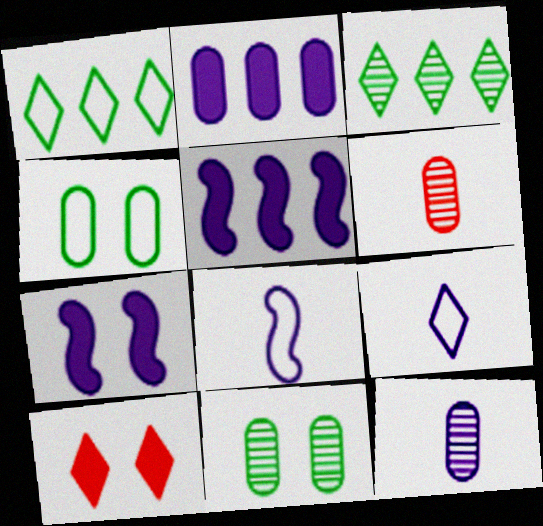[[1, 6, 7], 
[2, 4, 6], 
[3, 9, 10]]